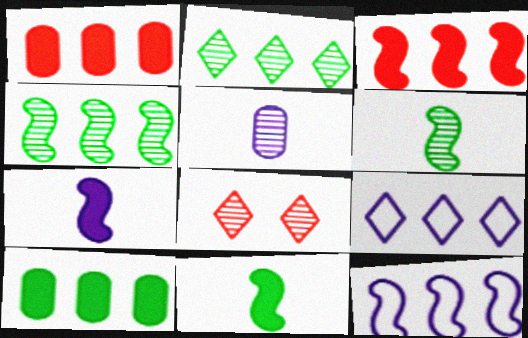[[1, 2, 12], 
[1, 4, 9], 
[3, 4, 12], 
[4, 5, 8]]